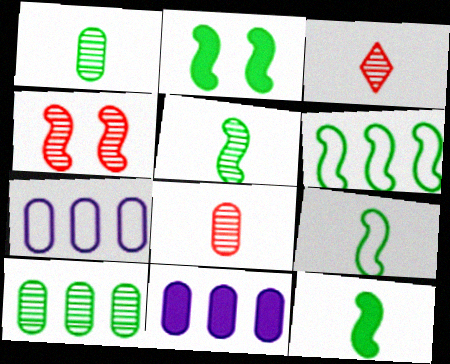[[2, 3, 7], 
[2, 5, 6], 
[5, 9, 12]]